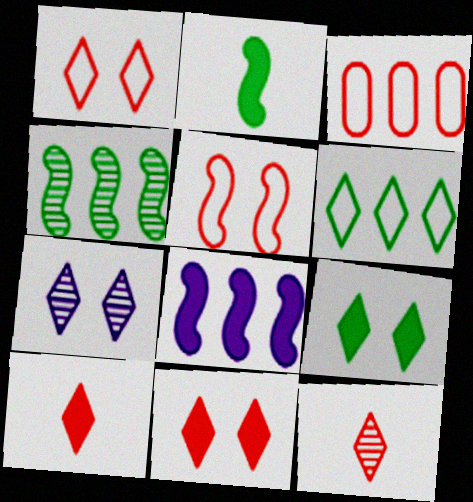[[1, 7, 9], 
[2, 3, 7], 
[6, 7, 10]]